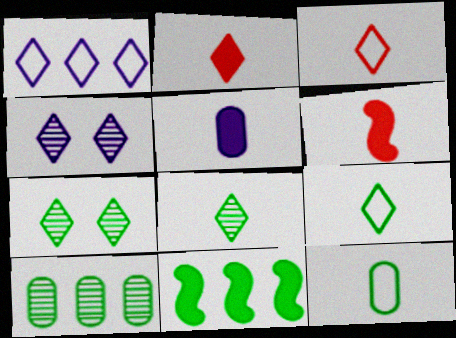[[1, 2, 7], 
[7, 11, 12]]